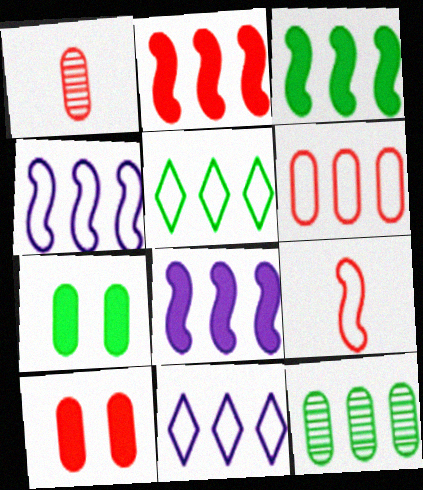[[1, 6, 10], 
[2, 3, 8], 
[2, 11, 12], 
[3, 5, 12], 
[4, 5, 6]]